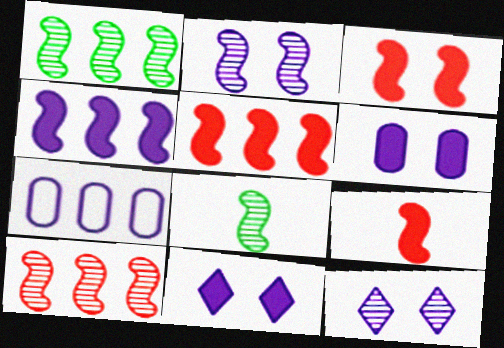[[2, 8, 10], 
[3, 5, 9]]